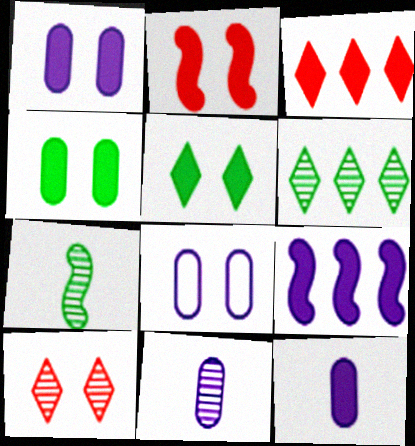[[1, 2, 5], 
[3, 7, 8]]